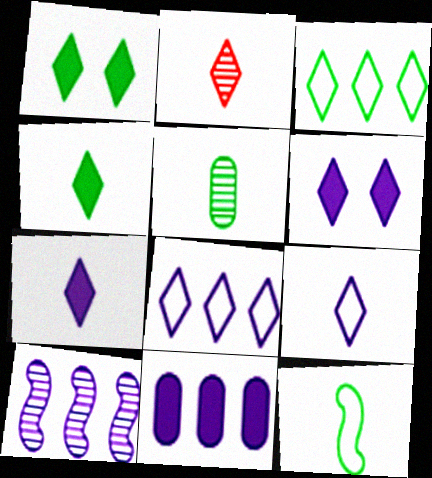[[1, 2, 8], 
[2, 3, 6], 
[2, 4, 9], 
[4, 5, 12], 
[8, 10, 11]]